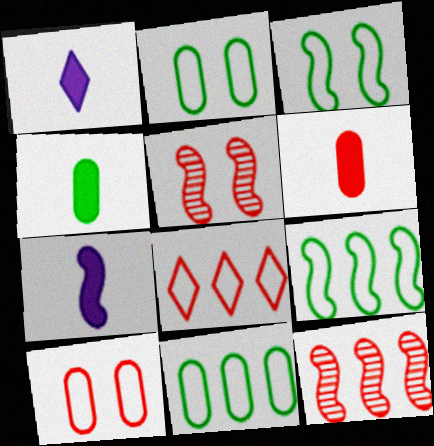[[1, 2, 12], 
[1, 5, 11], 
[3, 7, 12], 
[5, 6, 8], 
[5, 7, 9]]